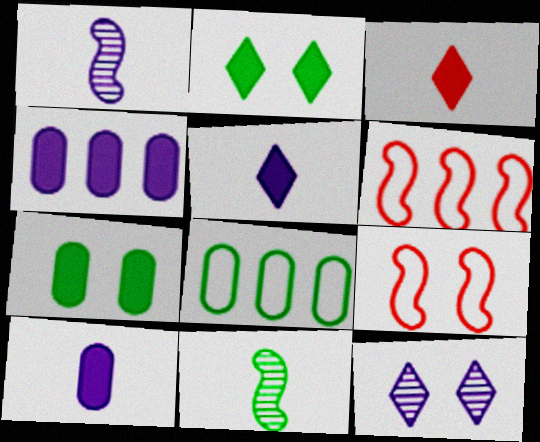[[2, 8, 11], 
[7, 9, 12]]